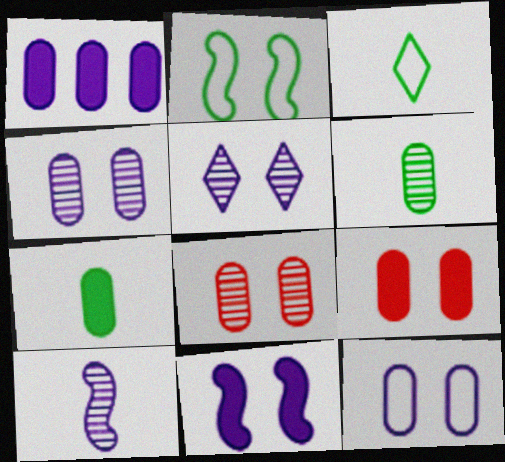[[1, 7, 9], 
[2, 5, 9], 
[5, 11, 12]]